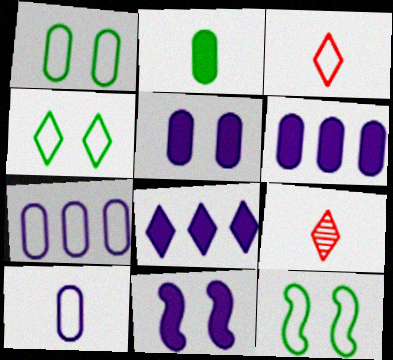[[1, 4, 12], 
[3, 7, 12], 
[4, 8, 9], 
[6, 9, 12]]